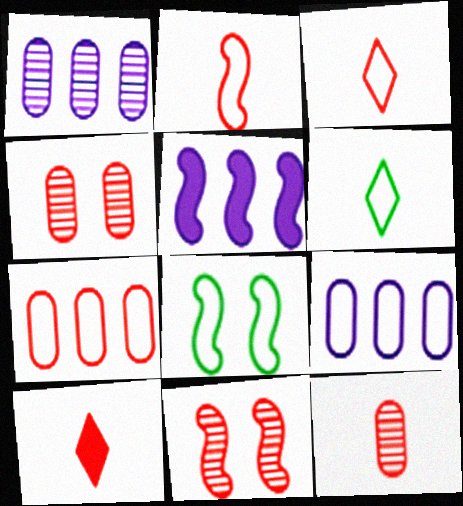[[1, 8, 10], 
[2, 10, 12], 
[3, 8, 9], 
[4, 5, 6], 
[7, 10, 11]]